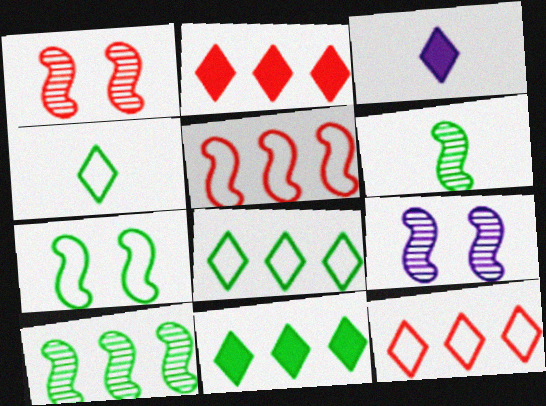[]